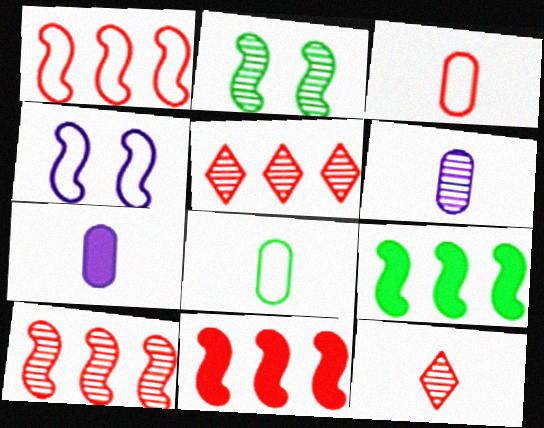[[1, 10, 11], 
[2, 5, 6]]